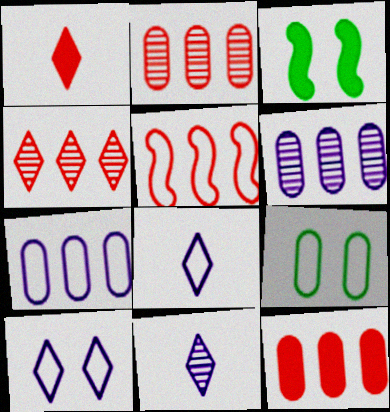[[2, 3, 8], 
[4, 5, 12], 
[5, 8, 9]]